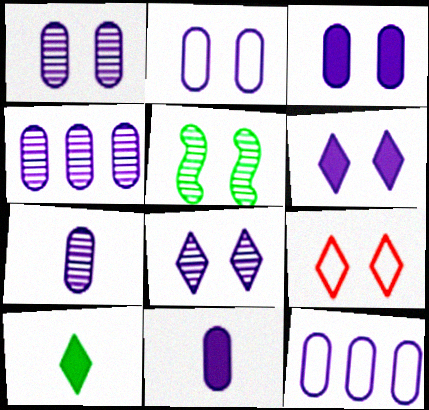[[1, 2, 3], 
[1, 4, 7], 
[1, 11, 12], 
[2, 4, 11], 
[3, 5, 9], 
[3, 7, 12]]